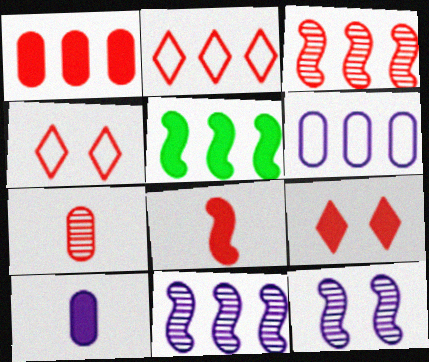[[1, 2, 3], 
[1, 8, 9], 
[5, 9, 10]]